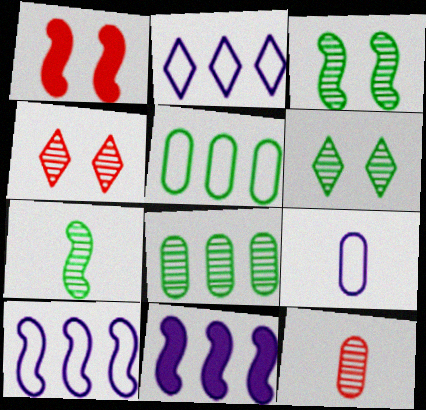[[1, 7, 10], 
[6, 7, 8]]